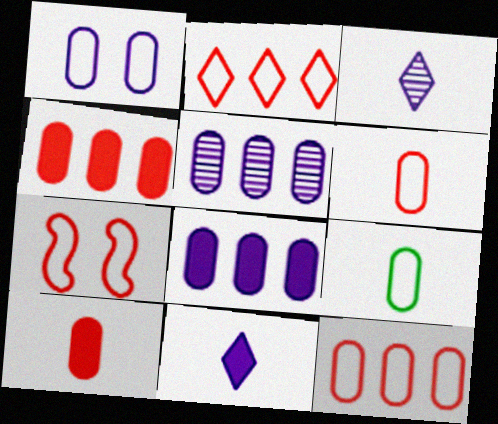[[1, 9, 12], 
[2, 6, 7]]